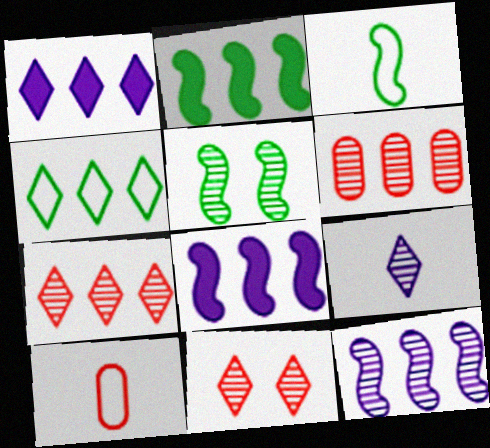[[1, 4, 7], 
[1, 5, 10], 
[2, 3, 5], 
[4, 6, 8], 
[5, 6, 9]]